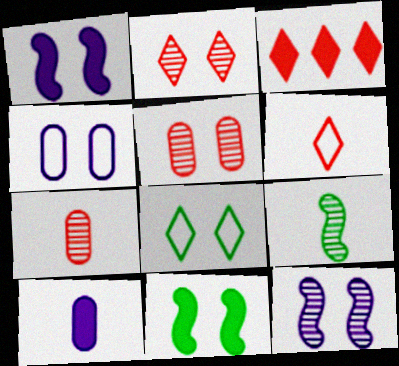[[1, 5, 8], 
[2, 3, 6], 
[2, 4, 11], 
[3, 4, 9], 
[3, 10, 11], 
[6, 9, 10]]